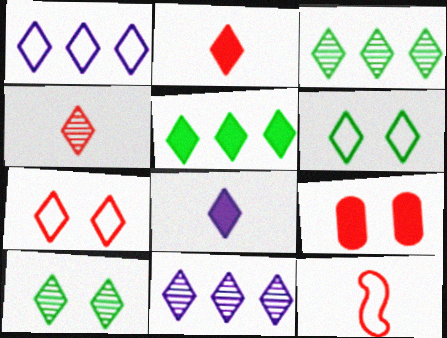[[1, 2, 10], 
[2, 6, 11], 
[3, 7, 8], 
[4, 10, 11]]